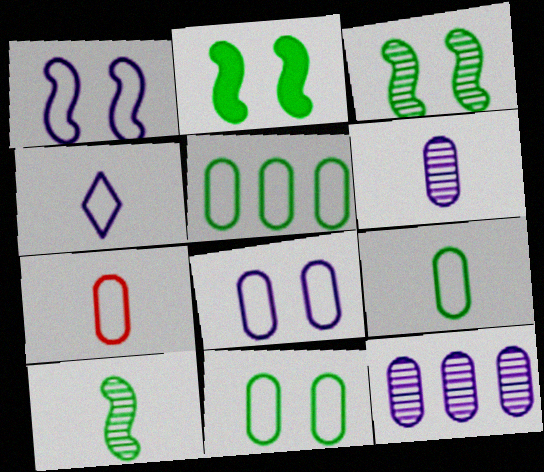[[5, 7, 8], 
[5, 9, 11]]